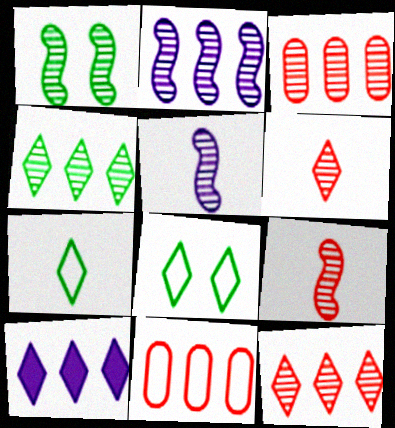[[1, 2, 9], 
[2, 3, 4], 
[6, 8, 10]]